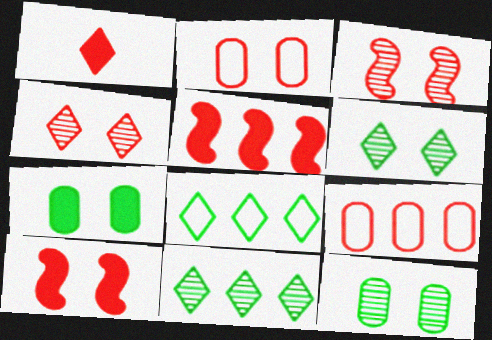[[1, 3, 9], 
[2, 4, 10]]